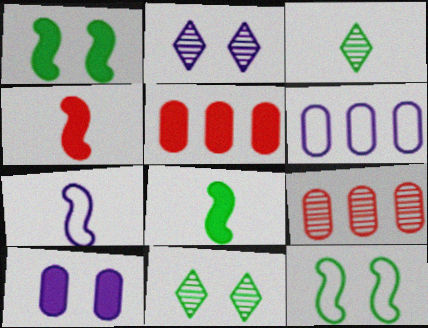[[4, 6, 11], 
[5, 7, 11]]